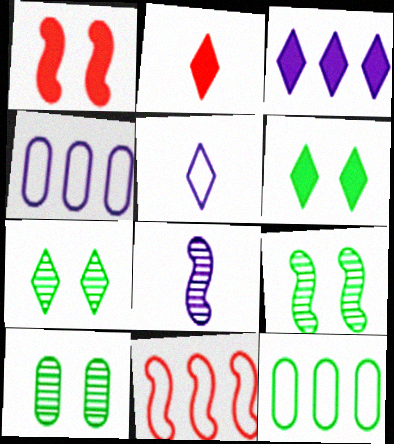[[2, 3, 6], 
[2, 4, 9], 
[7, 9, 10]]